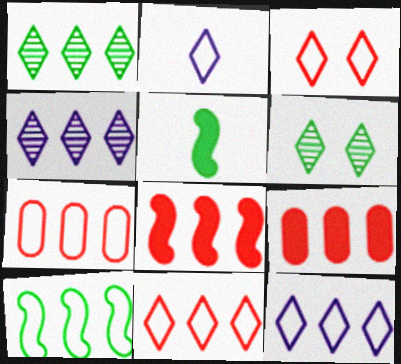[[4, 9, 10], 
[7, 10, 12]]